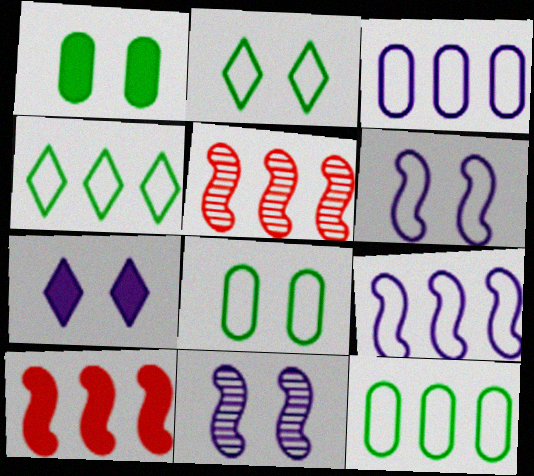[]